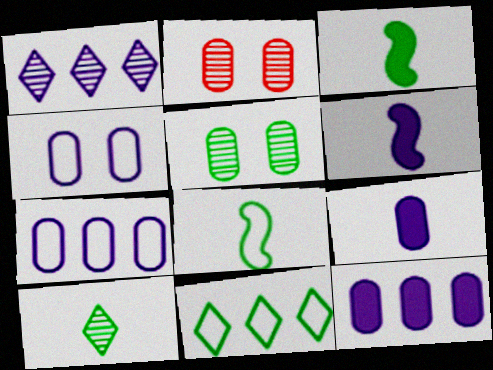[[1, 4, 6], 
[2, 6, 11], 
[3, 5, 11]]